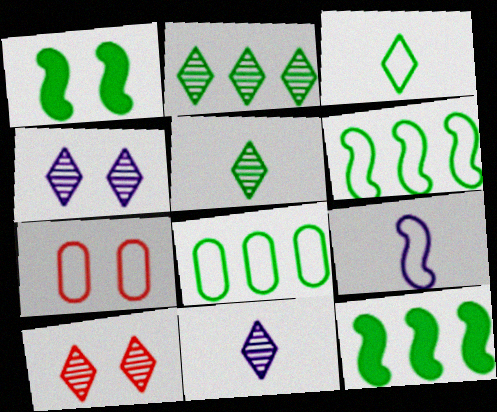[[1, 4, 7], 
[1, 5, 8], 
[2, 8, 12], 
[2, 10, 11], 
[7, 11, 12]]